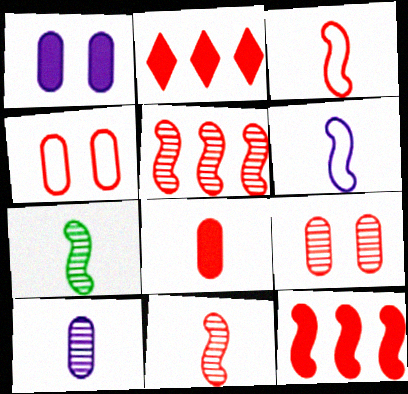[[2, 3, 9], 
[2, 4, 11]]